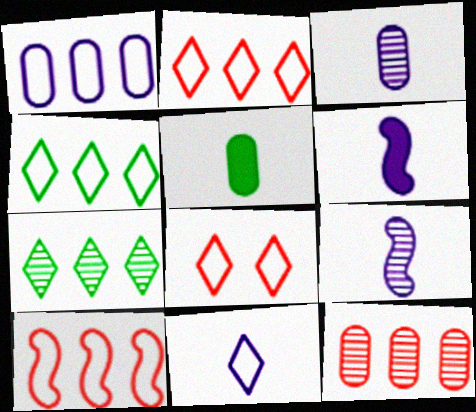[[1, 4, 10], 
[3, 6, 11], 
[4, 8, 11]]